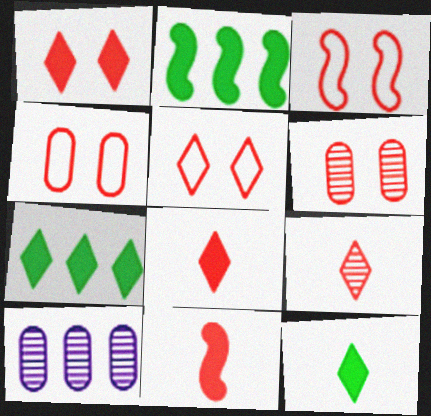[[1, 3, 6], 
[3, 4, 5], 
[3, 10, 12]]